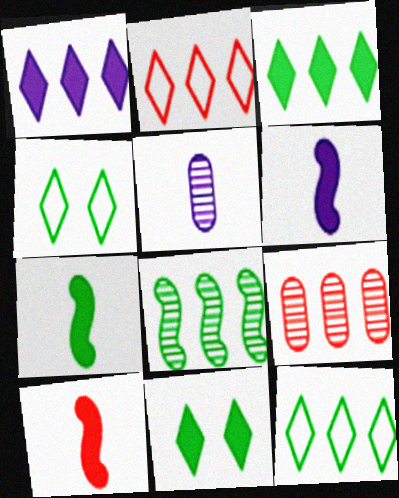[[4, 6, 9], 
[6, 7, 10]]